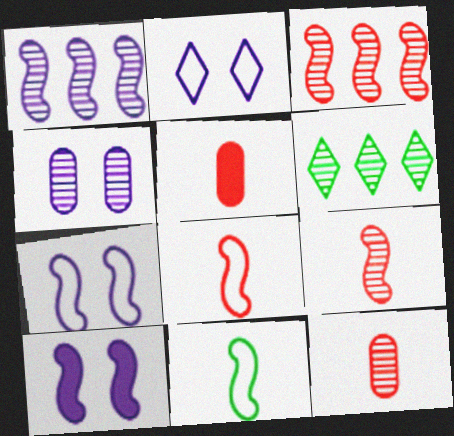[[2, 4, 10], 
[3, 10, 11], 
[4, 6, 9], 
[5, 6, 7]]